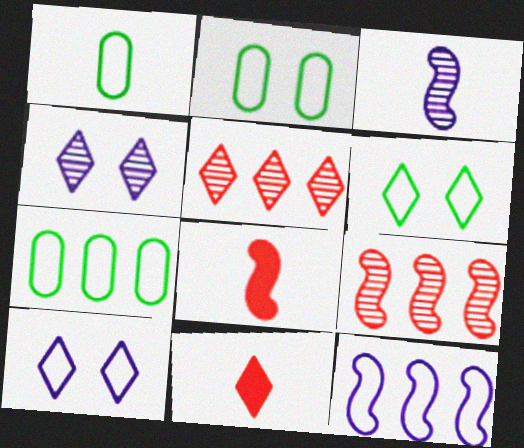[[1, 2, 7], 
[1, 3, 11], 
[4, 7, 8]]